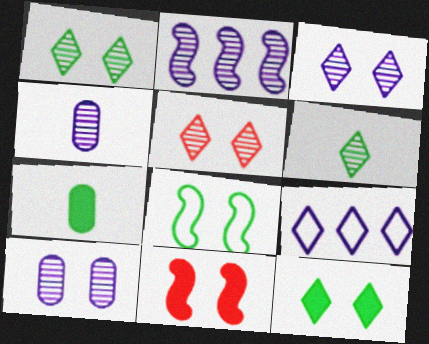[[1, 3, 5], 
[2, 3, 4]]